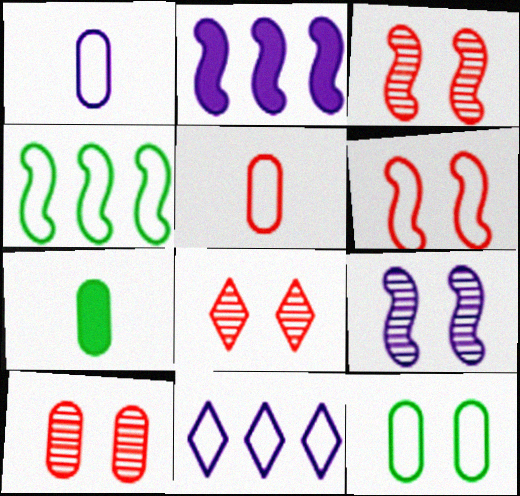[[3, 7, 11], 
[3, 8, 10]]